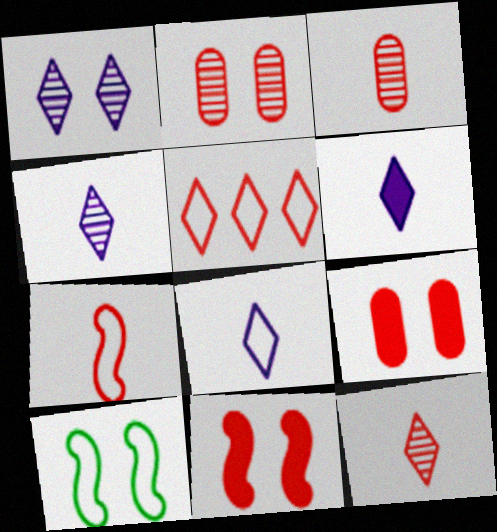[[1, 9, 10], 
[3, 5, 11], 
[4, 6, 8]]